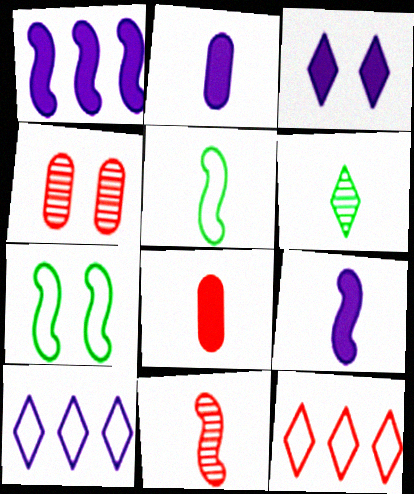[[1, 2, 3], 
[1, 7, 11], 
[3, 4, 7], 
[3, 6, 12], 
[5, 9, 11]]